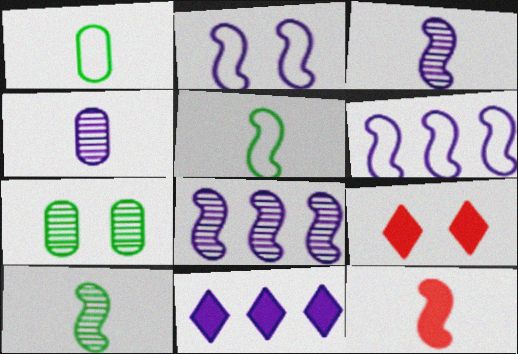[[1, 8, 9], 
[2, 4, 11], 
[2, 7, 9], 
[3, 5, 12]]